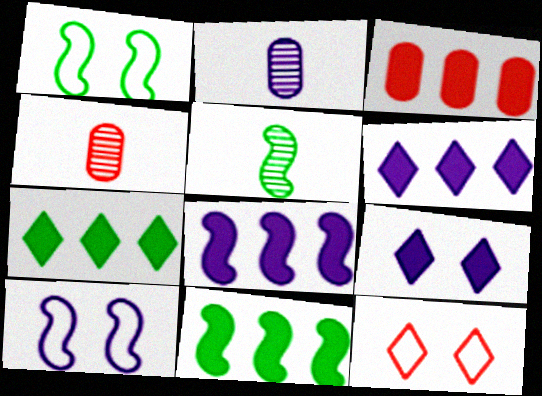[[1, 4, 6], 
[1, 5, 11], 
[2, 6, 10], 
[2, 11, 12], 
[3, 6, 11], 
[3, 7, 8], 
[4, 7, 10]]